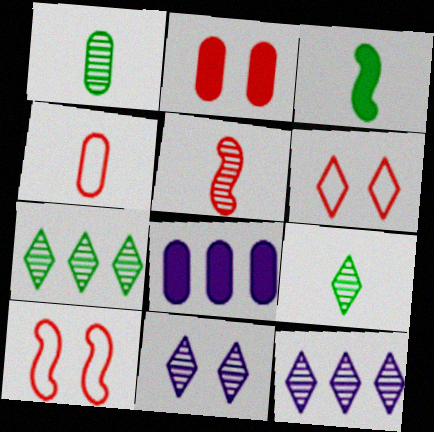[[8, 9, 10]]